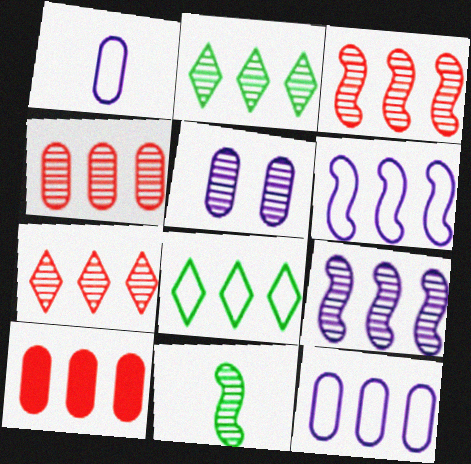[[2, 4, 9], 
[2, 6, 10], 
[3, 4, 7], 
[5, 7, 11], 
[8, 9, 10]]